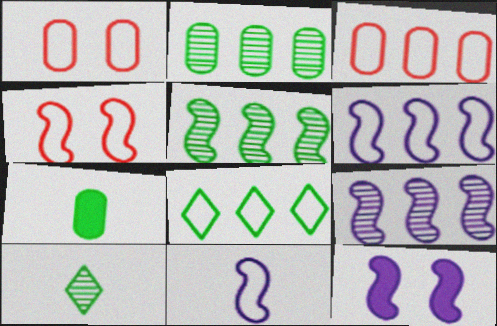[[1, 8, 11], 
[3, 6, 8], 
[3, 10, 12], 
[9, 11, 12]]